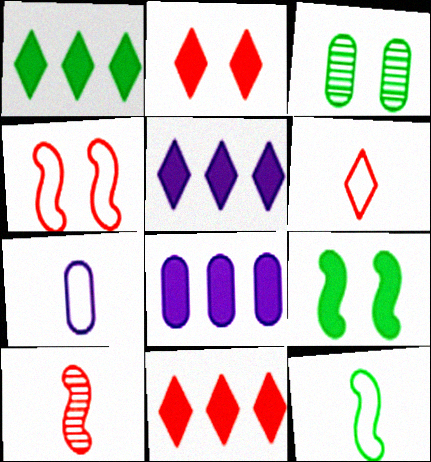[[1, 3, 12], 
[1, 5, 11], 
[6, 7, 12]]